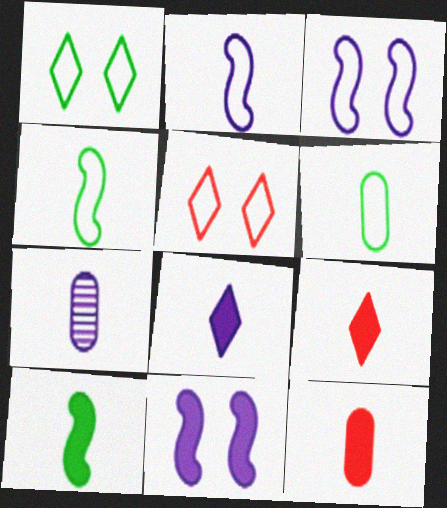[[2, 7, 8], 
[4, 7, 9], 
[6, 7, 12], 
[8, 10, 12]]